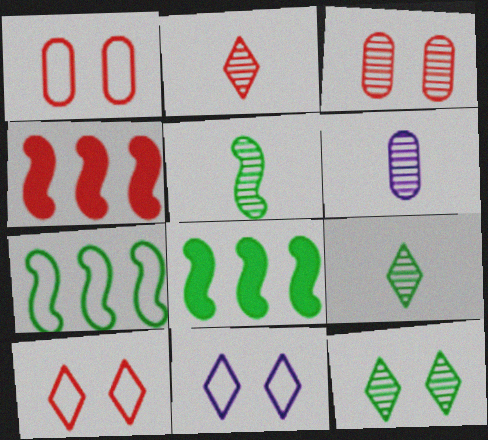[[1, 2, 4], 
[2, 5, 6], 
[6, 8, 10]]